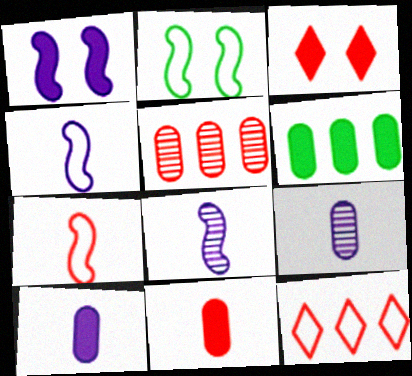[[3, 5, 7]]